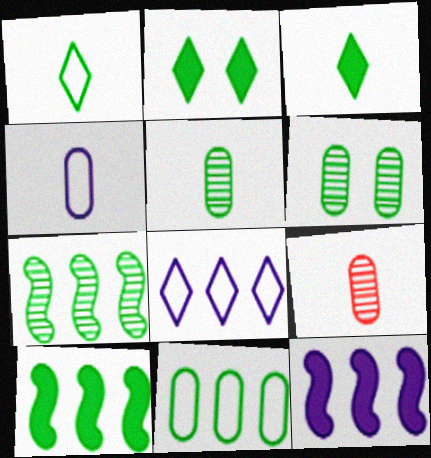[[1, 6, 10]]